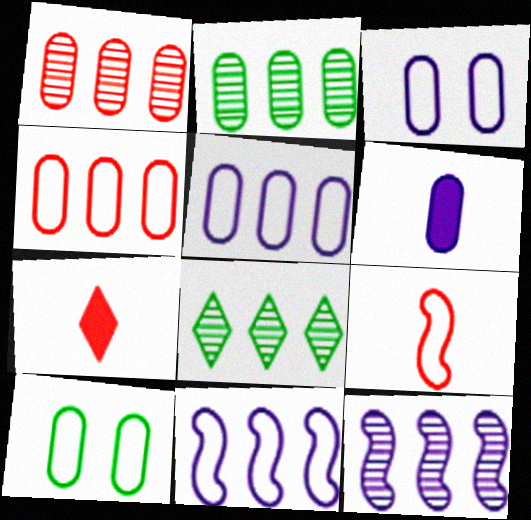[[1, 6, 10], 
[1, 8, 12], 
[7, 10, 12]]